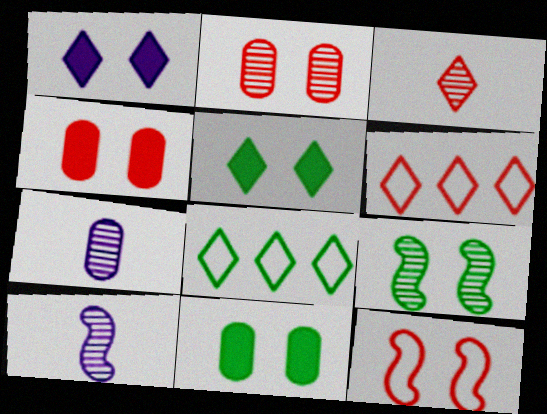[[1, 3, 8], 
[4, 8, 10], 
[6, 10, 11]]